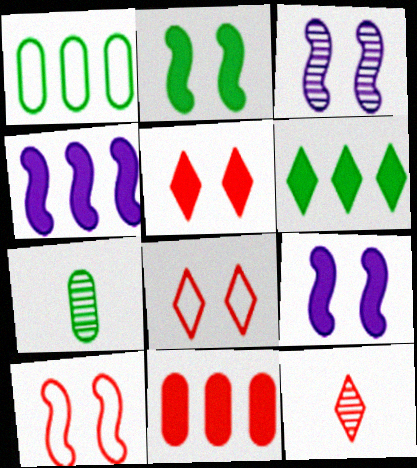[[1, 9, 12], 
[2, 3, 10], 
[4, 6, 11], 
[4, 7, 8], 
[10, 11, 12]]